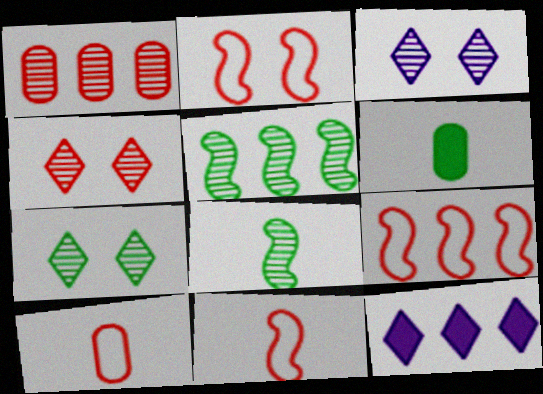[[1, 3, 8], 
[2, 9, 11], 
[3, 4, 7], 
[3, 6, 9]]